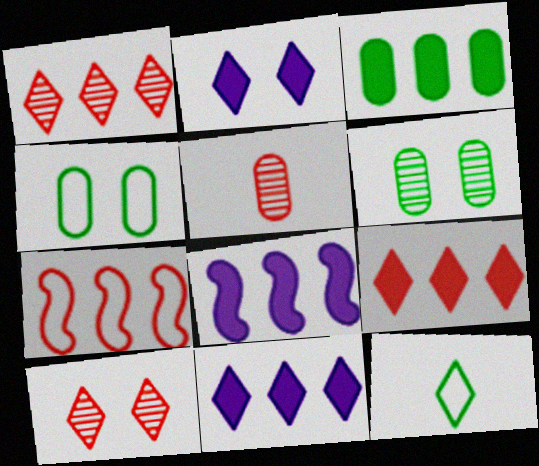[[1, 2, 12], 
[3, 8, 9], 
[10, 11, 12]]